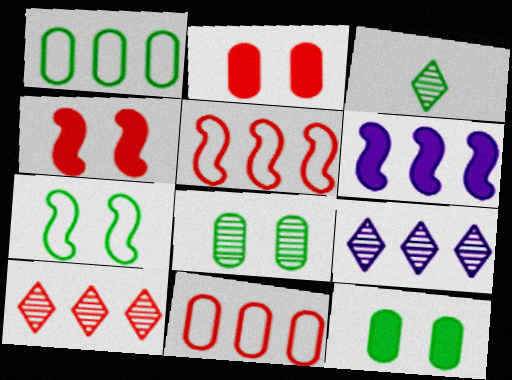[[1, 6, 10]]